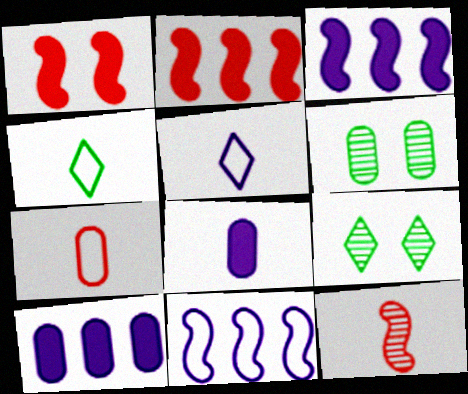[[2, 5, 6], 
[3, 7, 9], 
[4, 8, 12], 
[6, 7, 10]]